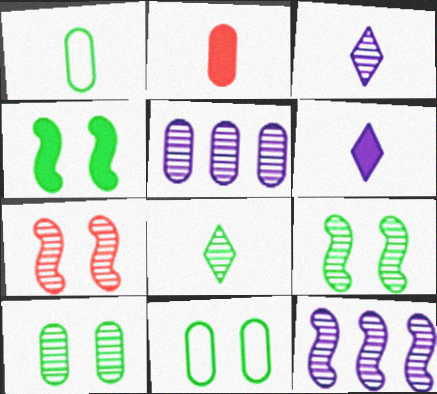[[2, 5, 11], 
[5, 7, 8]]